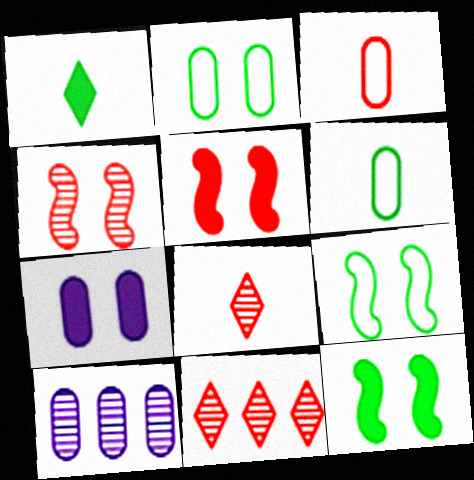[[3, 5, 11]]